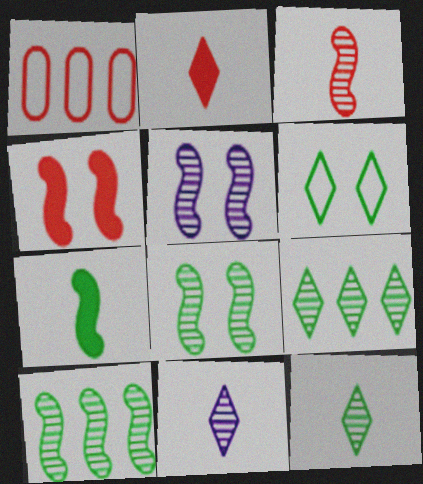[[3, 5, 10]]